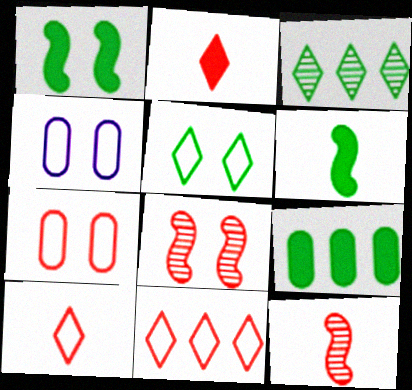[]